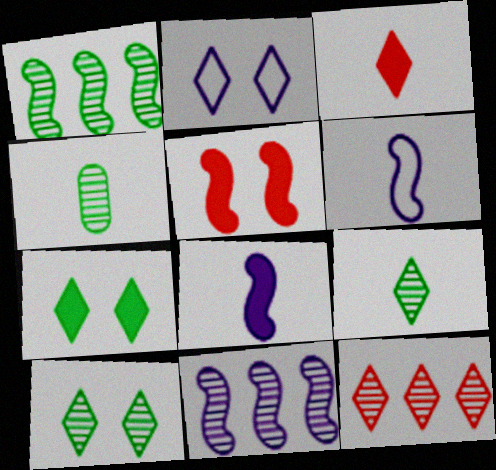[[1, 4, 10], 
[1, 5, 6], 
[3, 4, 6]]